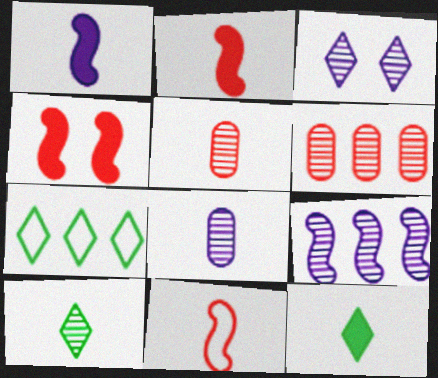[[3, 8, 9], 
[4, 7, 8], 
[8, 11, 12]]